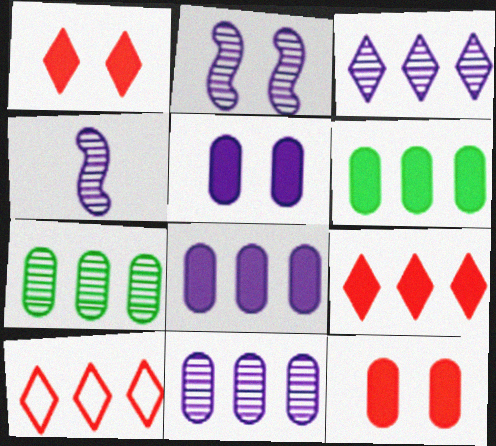[]